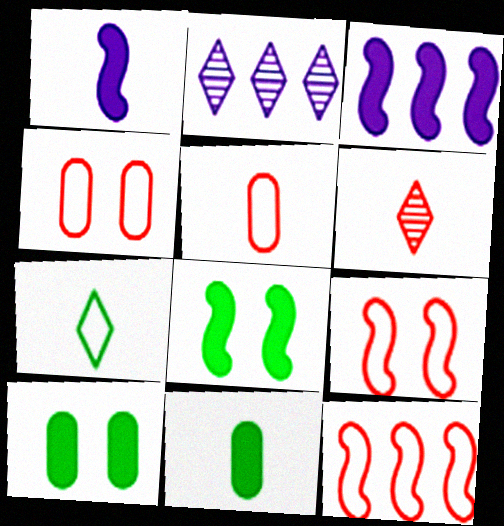[[2, 5, 8], 
[2, 9, 11]]